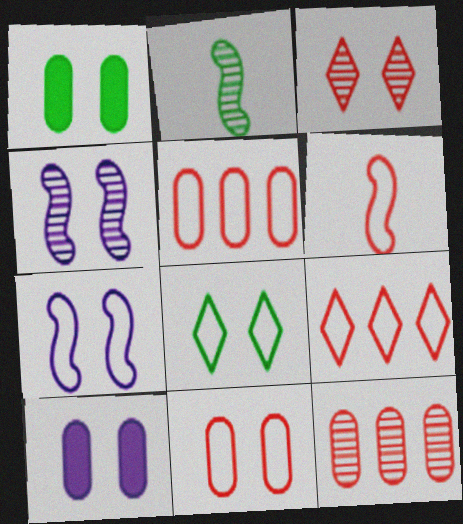[[1, 3, 7], 
[2, 9, 10], 
[6, 9, 11], 
[7, 8, 11]]